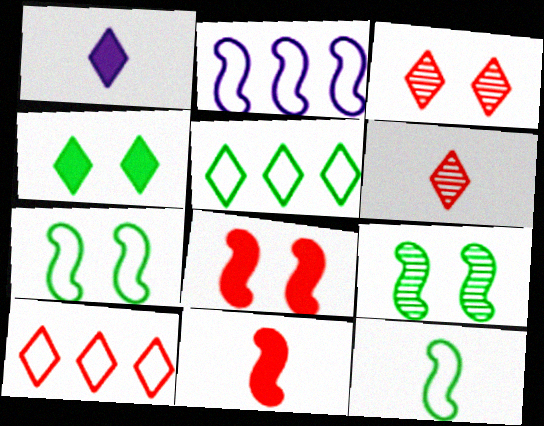[[1, 3, 5], 
[2, 9, 11]]